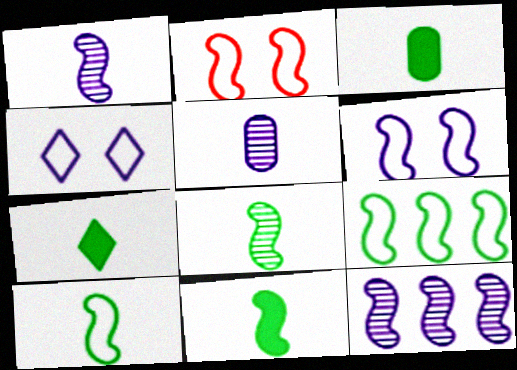[[2, 11, 12], 
[3, 7, 11], 
[8, 10, 11]]